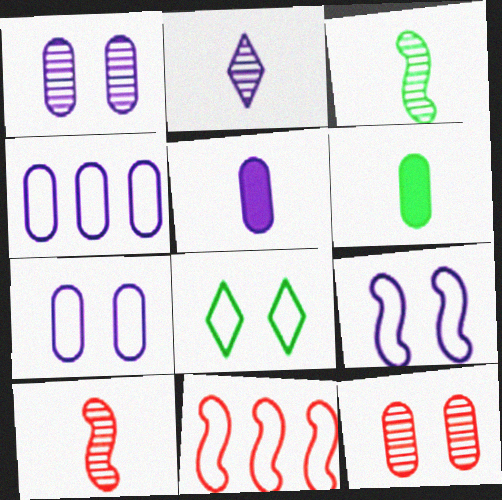[[1, 4, 5], 
[4, 6, 12]]